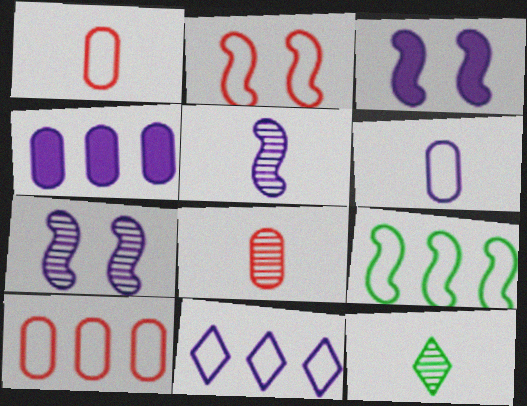[[2, 4, 12], 
[3, 10, 12], 
[5, 8, 12], 
[9, 10, 11]]